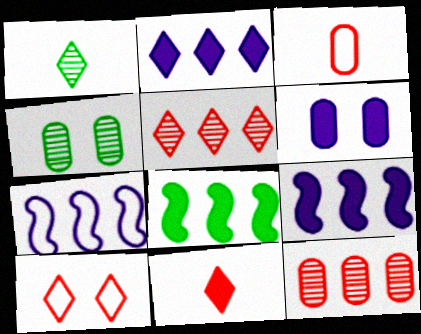[[1, 2, 10], 
[4, 7, 11], 
[5, 10, 11], 
[6, 8, 11]]